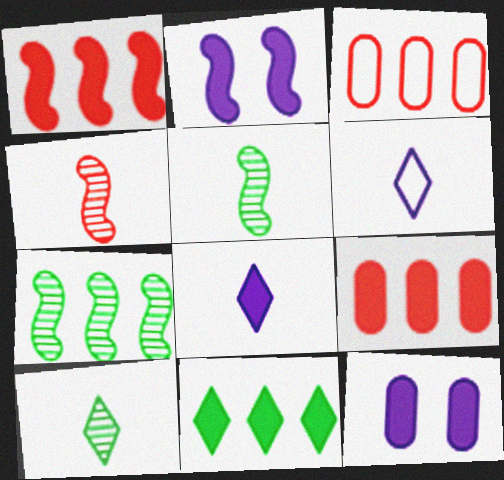[[2, 3, 10]]